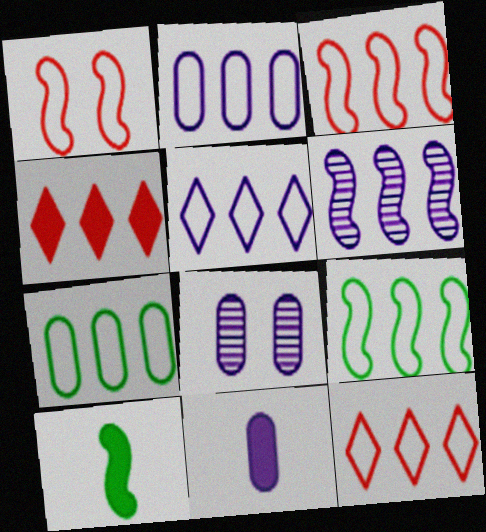[[1, 6, 10], 
[2, 8, 11], 
[2, 9, 12], 
[3, 5, 7], 
[4, 6, 7], 
[8, 10, 12]]